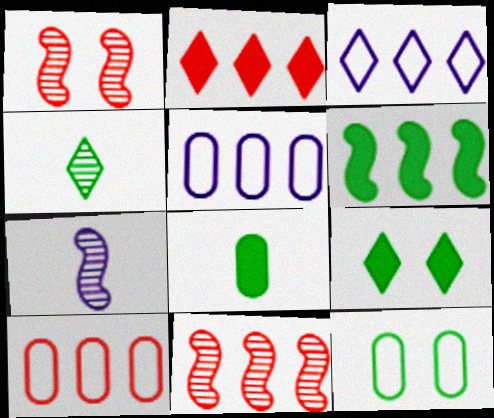[[1, 3, 8], 
[2, 7, 12], 
[2, 10, 11], 
[4, 6, 12], 
[6, 8, 9], 
[7, 9, 10]]